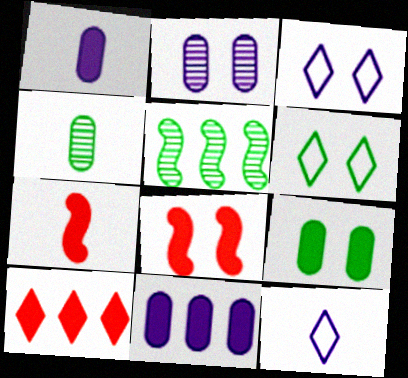[[2, 6, 8], 
[4, 7, 12]]